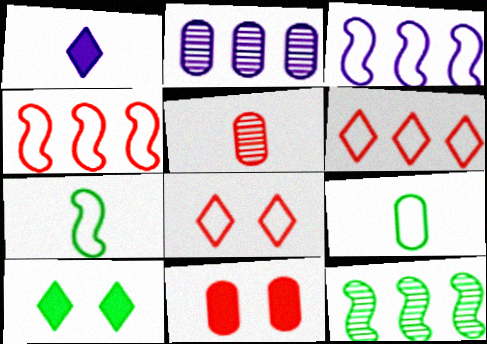[[1, 5, 7], 
[2, 9, 11], 
[3, 5, 10], 
[3, 8, 9], 
[9, 10, 12]]